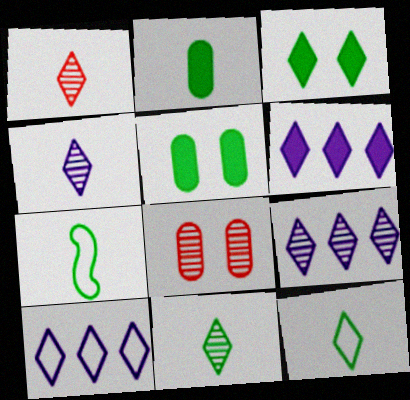[[1, 3, 10], 
[1, 4, 11], 
[2, 7, 11], 
[6, 7, 8], 
[6, 9, 10]]